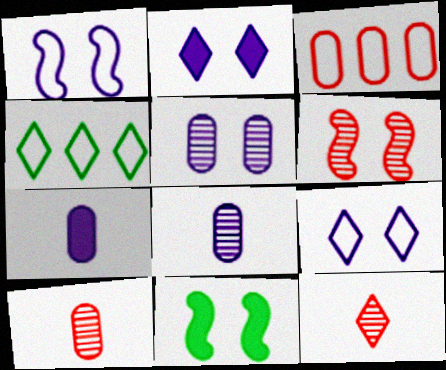[[1, 2, 5], 
[1, 6, 11], 
[2, 4, 12], 
[4, 6, 7]]